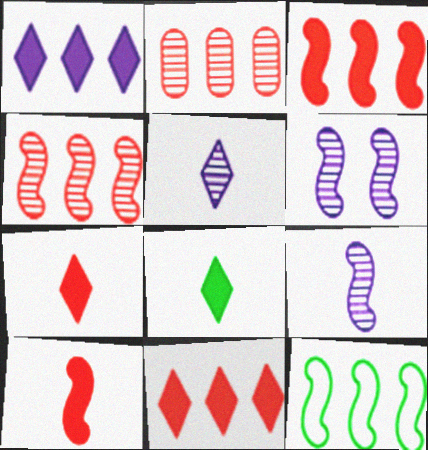[[1, 2, 12], 
[6, 10, 12]]